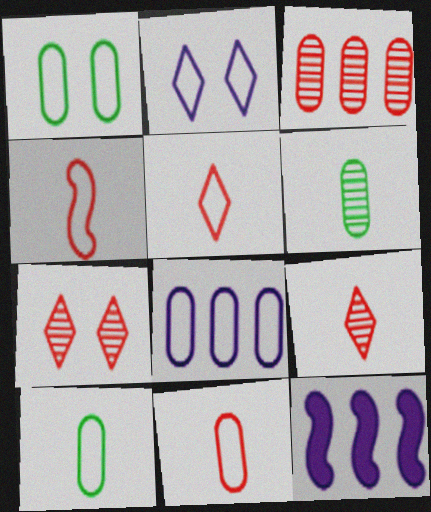[[1, 8, 11], 
[1, 9, 12], 
[4, 5, 11], 
[7, 10, 12]]